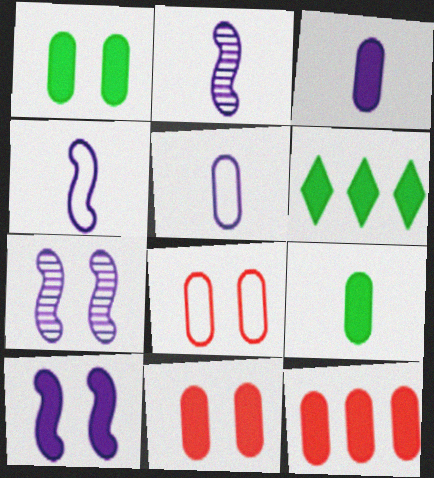[[1, 3, 12], 
[2, 6, 8]]